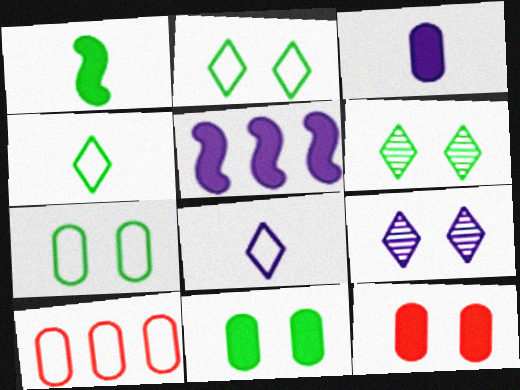[[1, 9, 10]]